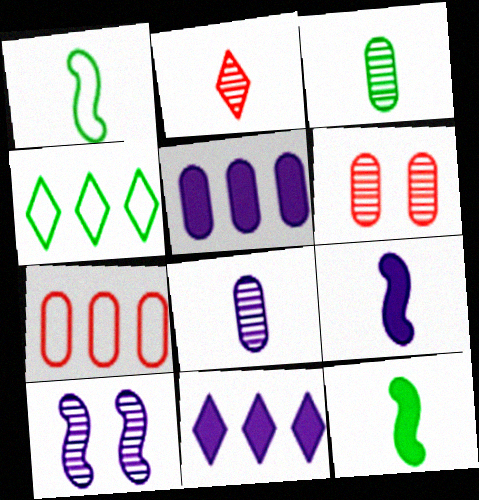[[1, 6, 11], 
[4, 6, 9]]